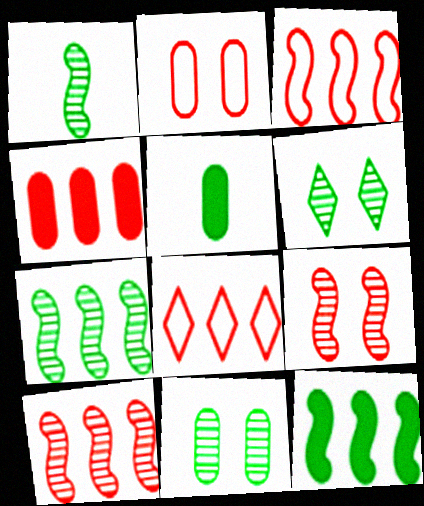[[4, 8, 10]]